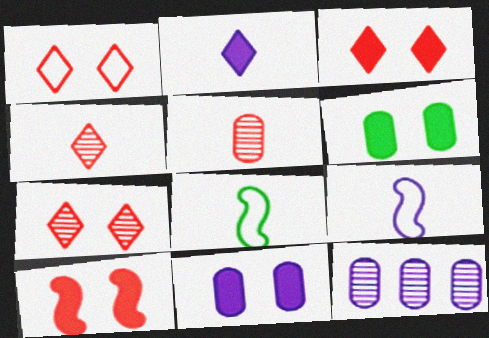[[1, 3, 7], 
[2, 5, 8], 
[3, 8, 12]]